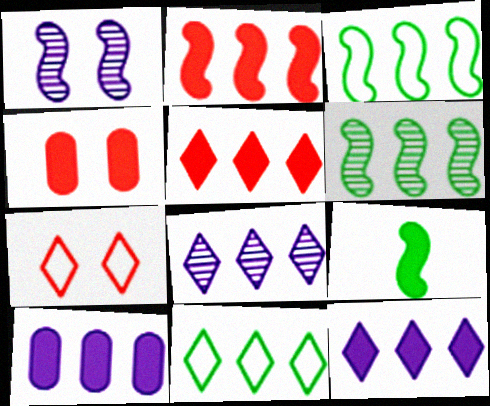[[4, 9, 12], 
[5, 8, 11]]